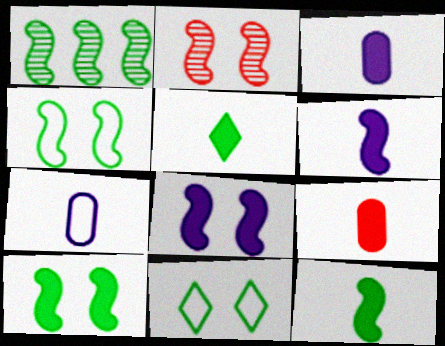[[1, 4, 12], 
[2, 4, 8], 
[5, 6, 9]]